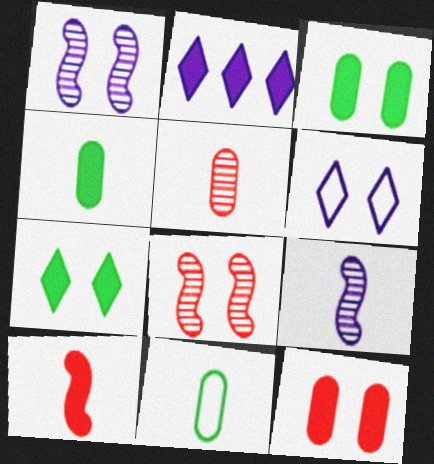[[2, 3, 10], 
[2, 8, 11], 
[3, 6, 8]]